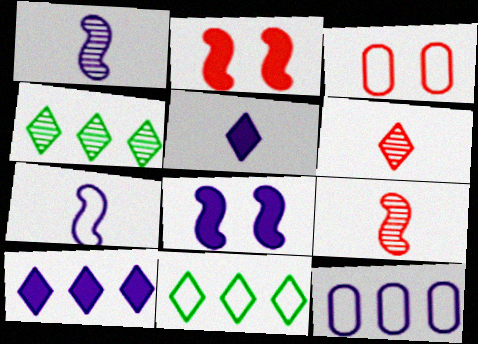[[3, 7, 11]]